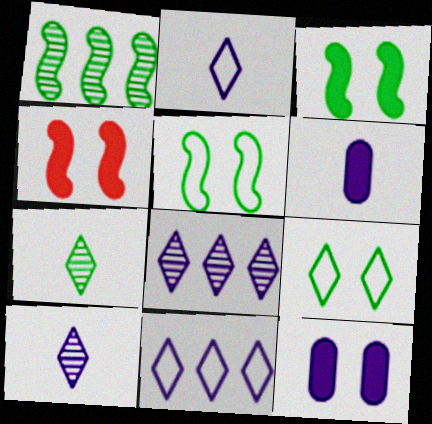[]